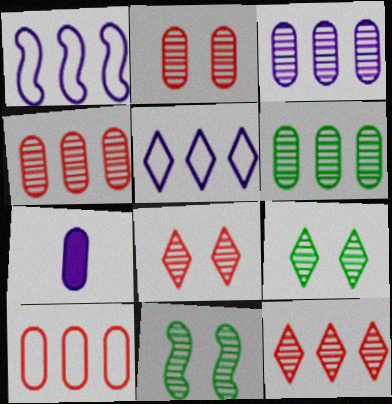[[3, 4, 6]]